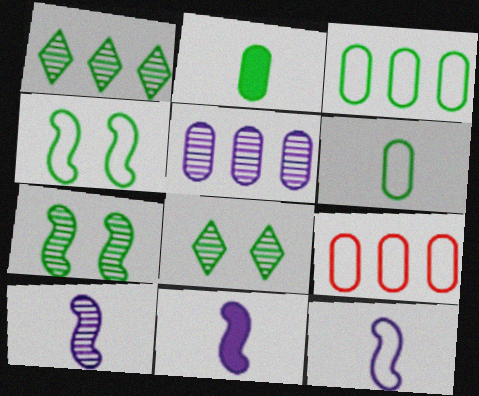[[1, 2, 4], 
[8, 9, 11], 
[10, 11, 12]]